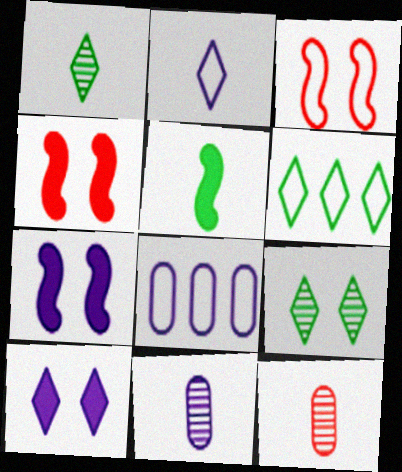[[1, 4, 8], 
[2, 5, 12], 
[4, 6, 11], 
[6, 7, 12]]